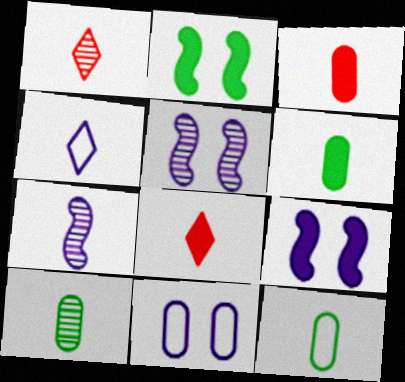[[1, 7, 10], 
[6, 10, 12], 
[7, 8, 12]]